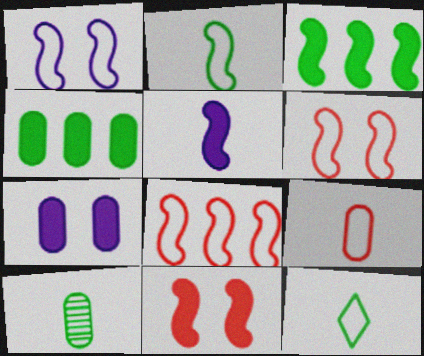[[1, 2, 8], 
[3, 5, 11]]